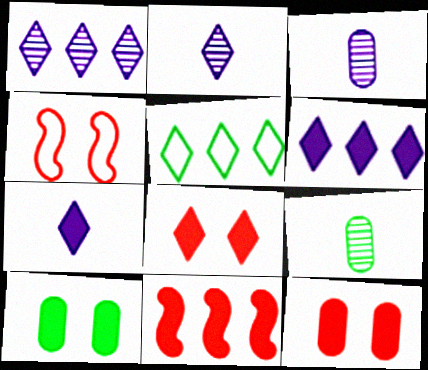[[2, 5, 8], 
[4, 6, 9], 
[7, 10, 11]]